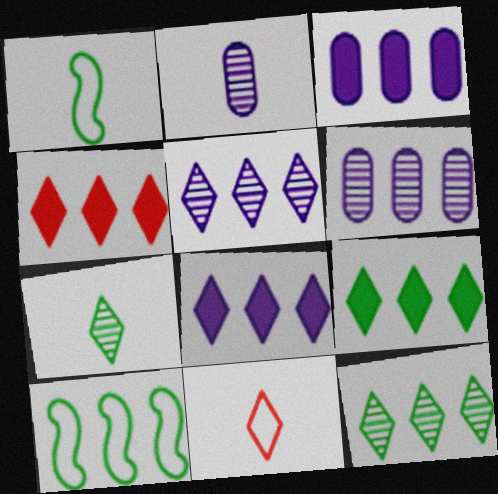[[4, 6, 10], 
[4, 8, 9]]